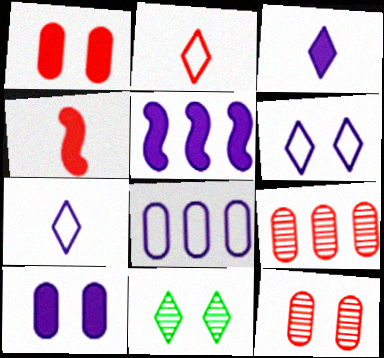[[3, 5, 10], 
[4, 8, 11]]